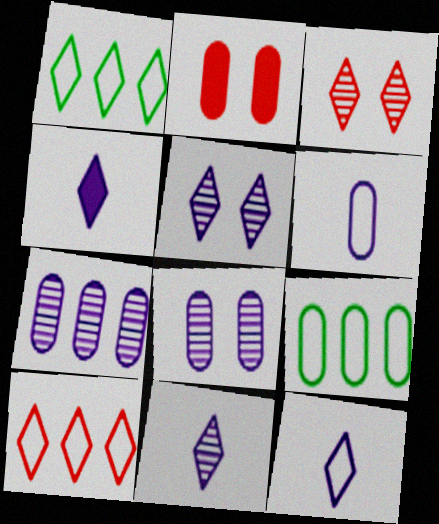[[1, 3, 4], 
[4, 11, 12]]